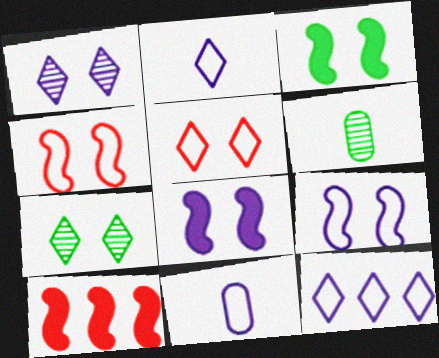[[7, 10, 11], 
[9, 11, 12]]